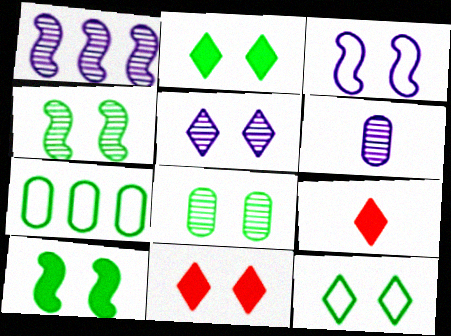[[1, 5, 6], 
[3, 8, 11], 
[5, 11, 12], 
[8, 10, 12]]